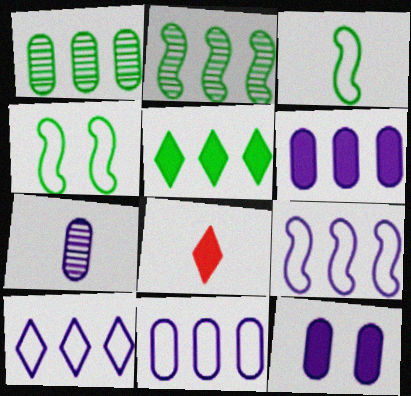[[3, 7, 8], 
[7, 11, 12], 
[9, 10, 11]]